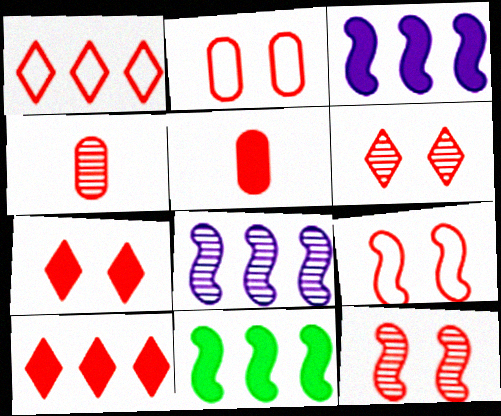[[1, 5, 12], 
[2, 7, 12], 
[4, 9, 10]]